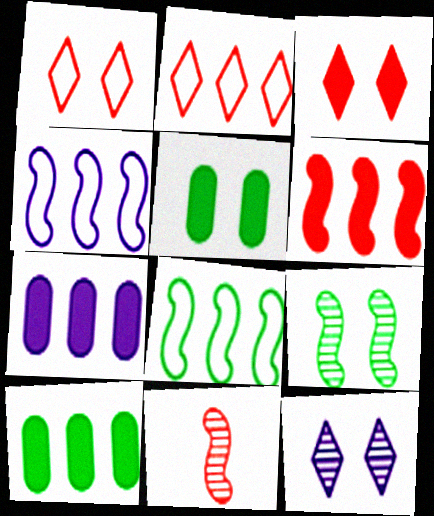[]